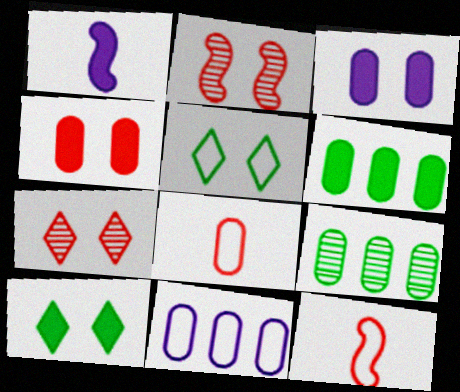[[2, 3, 5], 
[3, 8, 9], 
[5, 11, 12]]